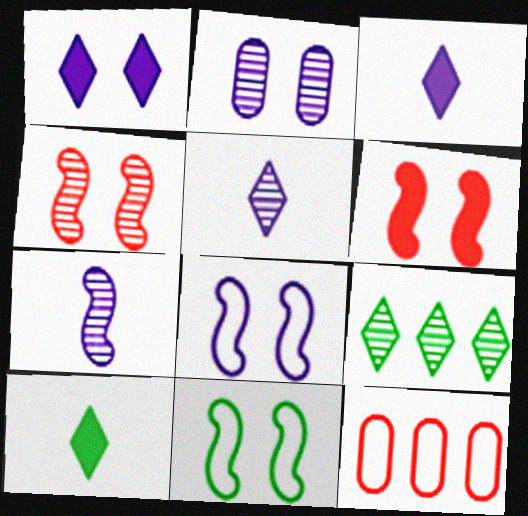[[1, 2, 8]]